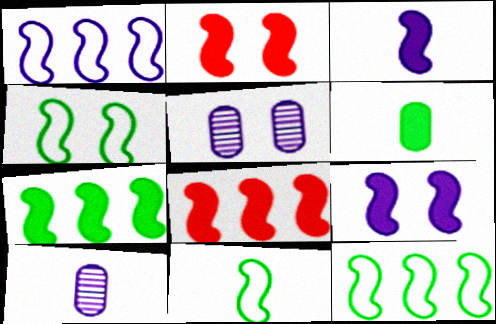[[2, 3, 7], 
[4, 11, 12]]